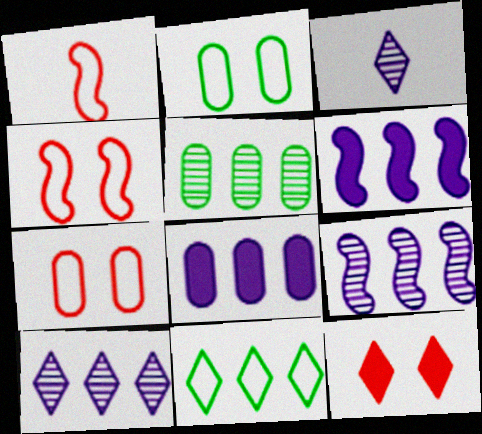[[3, 11, 12]]